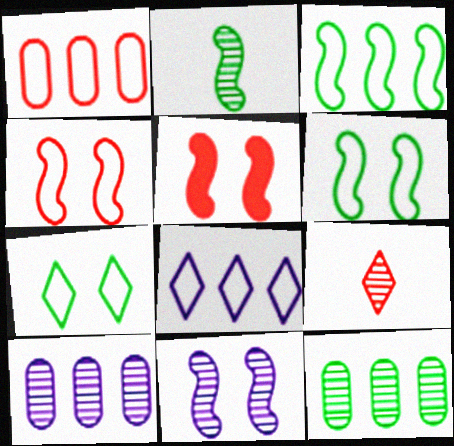[[1, 3, 8], 
[1, 5, 9], 
[5, 6, 11], 
[9, 11, 12]]